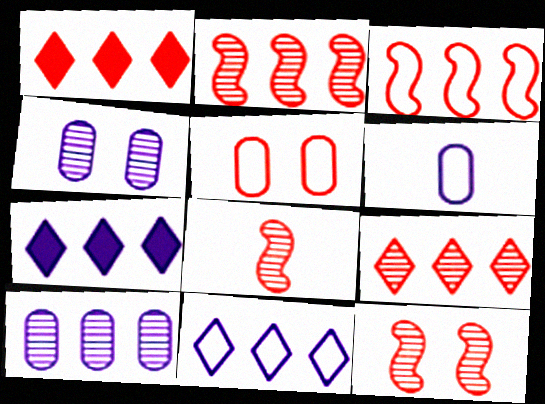[[1, 5, 8], 
[2, 8, 12]]